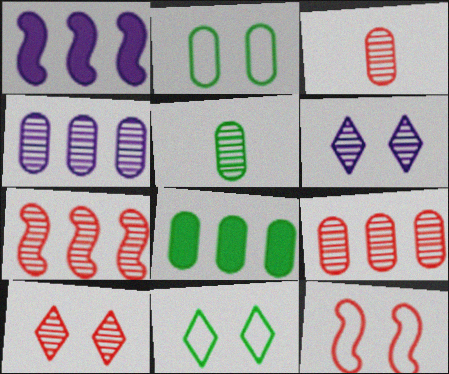[[1, 3, 11], 
[2, 5, 8], 
[3, 7, 10], 
[5, 6, 7]]